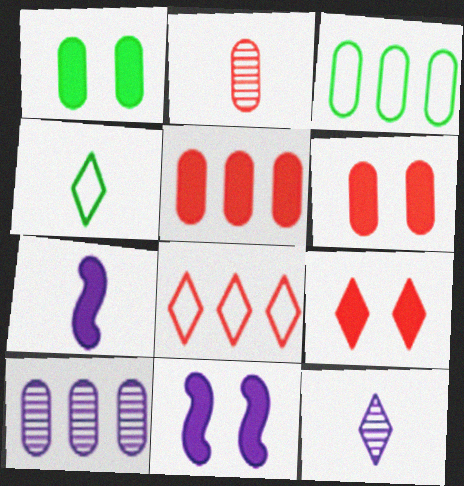[[1, 9, 11], 
[2, 4, 7], 
[3, 5, 10]]